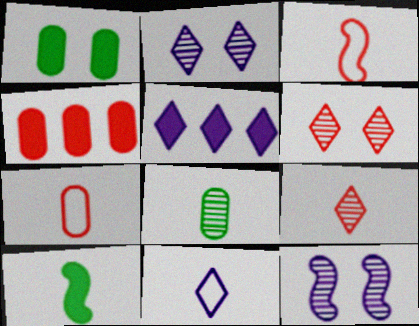[[2, 5, 11], 
[3, 4, 6]]